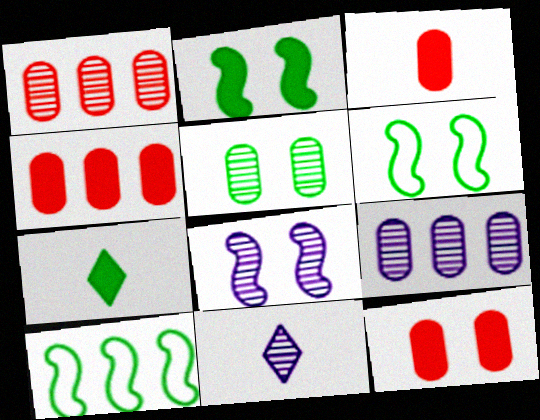[[3, 4, 12], 
[4, 6, 11], 
[5, 7, 10], 
[8, 9, 11], 
[10, 11, 12]]